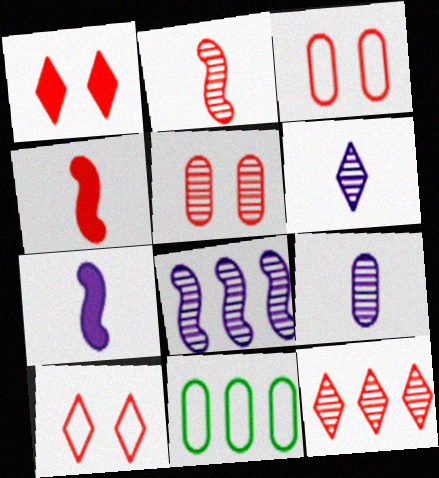[[2, 5, 12], 
[3, 4, 12]]